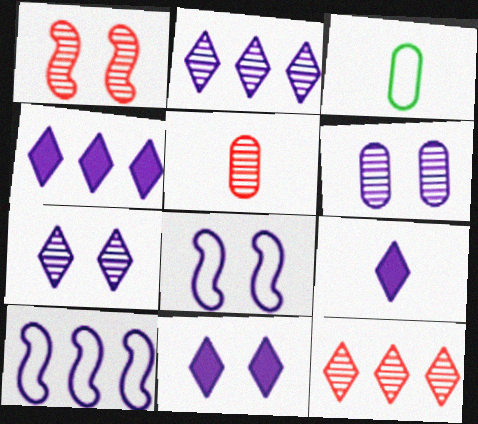[[1, 3, 4], 
[1, 5, 12], 
[4, 9, 11], 
[6, 8, 11], 
[6, 9, 10]]